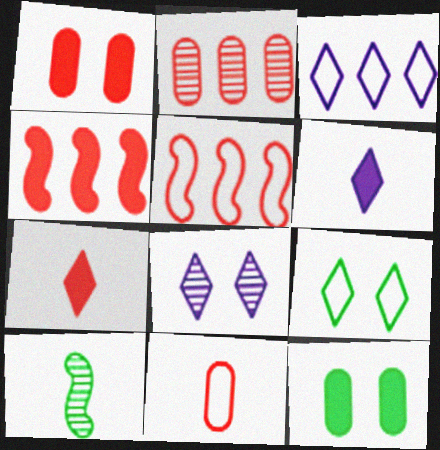[[1, 2, 11], 
[1, 3, 10], 
[1, 4, 7], 
[2, 8, 10], 
[3, 6, 8], 
[4, 6, 12], 
[6, 10, 11]]